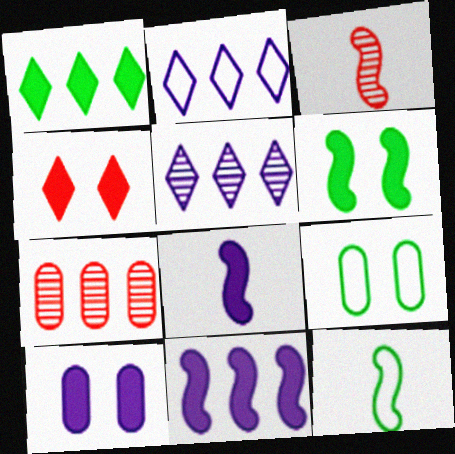[[3, 8, 12], 
[4, 6, 10]]